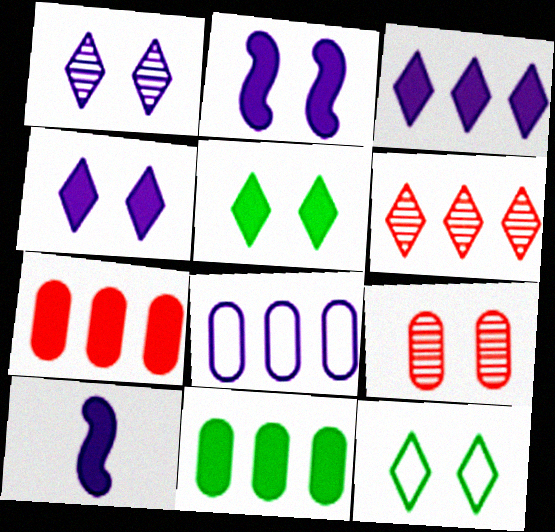[[1, 8, 10], 
[2, 9, 12], 
[5, 7, 10]]